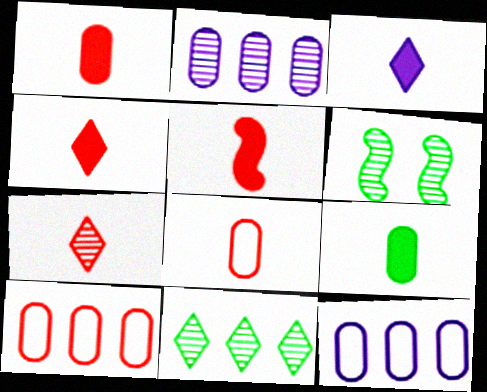[[1, 4, 5], 
[2, 6, 7], 
[3, 5, 9], 
[3, 6, 10], 
[4, 6, 12], 
[5, 7, 8]]